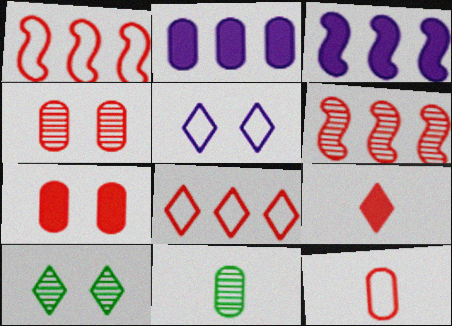[[1, 4, 9], 
[3, 10, 12]]